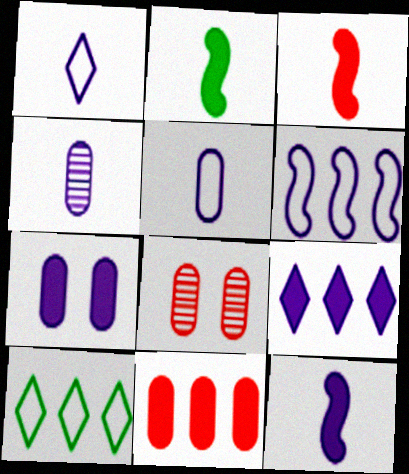[[1, 4, 12], 
[2, 3, 12], 
[7, 9, 12], 
[8, 10, 12]]